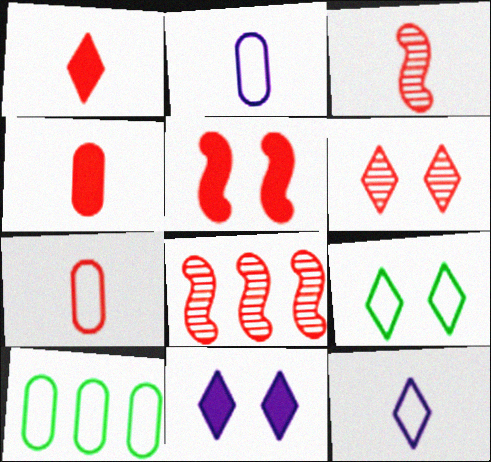[[1, 3, 7], 
[3, 10, 11], 
[6, 9, 11]]